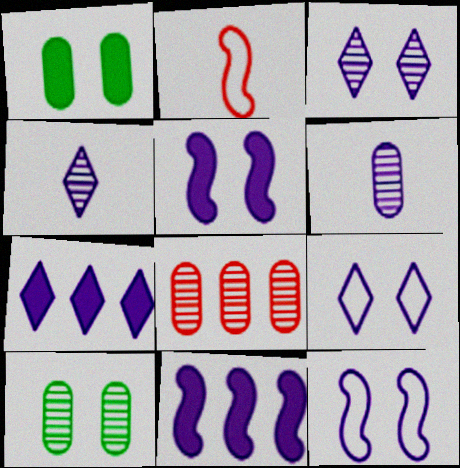[[2, 7, 10], 
[4, 7, 9], 
[6, 7, 12], 
[6, 8, 10], 
[6, 9, 11]]